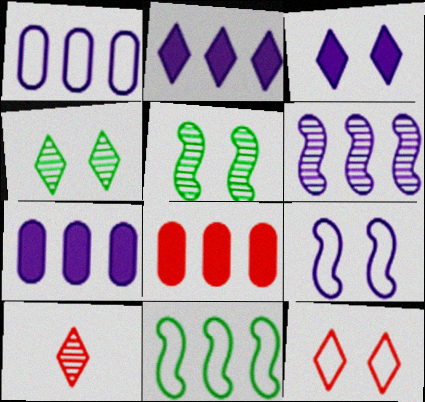[[1, 2, 6], 
[3, 4, 12]]